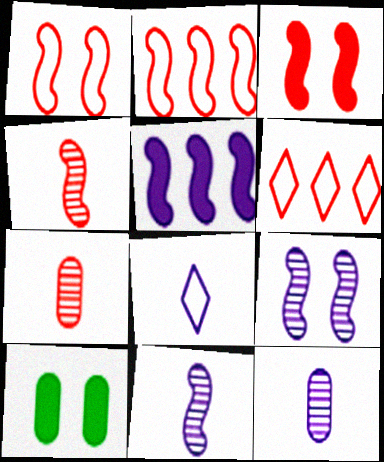[[2, 3, 4], 
[3, 6, 7], 
[6, 10, 11]]